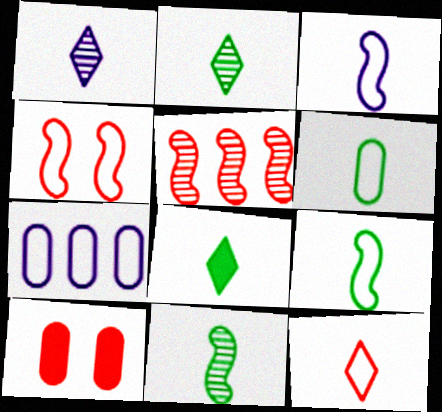[[1, 8, 12], 
[3, 6, 12], 
[5, 10, 12], 
[6, 8, 11]]